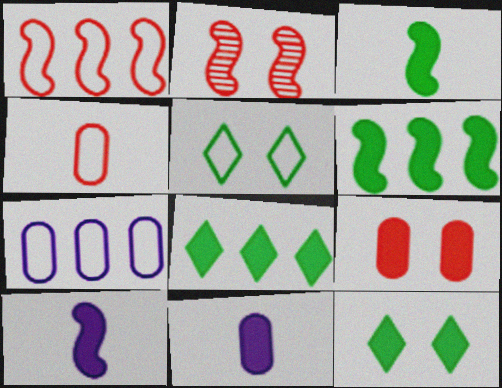[[8, 9, 10]]